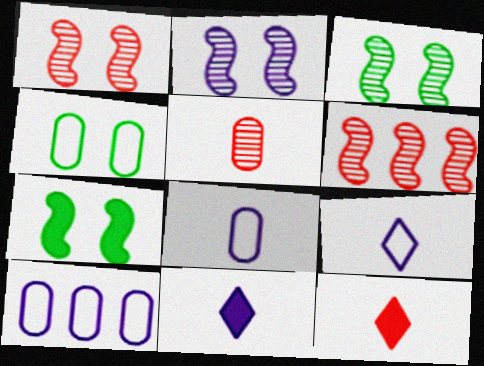[[1, 2, 3], 
[2, 10, 11], 
[3, 10, 12], 
[4, 6, 11]]